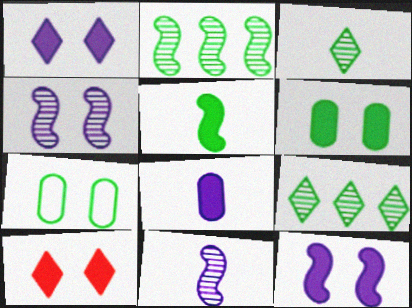[[4, 7, 10], 
[5, 7, 9], 
[6, 10, 12]]